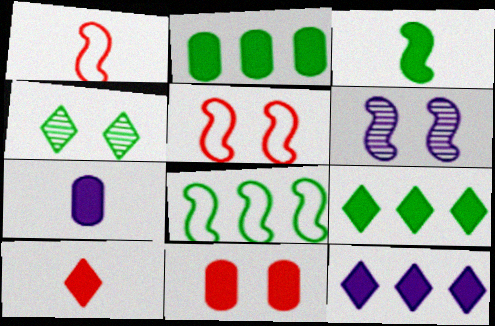[[2, 7, 11], 
[3, 7, 10], 
[3, 11, 12]]